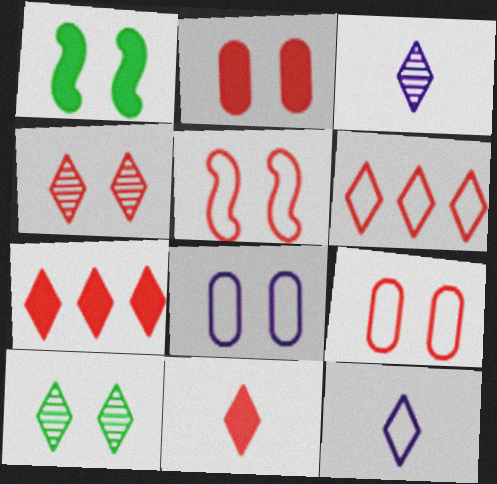[[1, 4, 8], 
[2, 4, 5], 
[4, 6, 11], 
[7, 10, 12]]